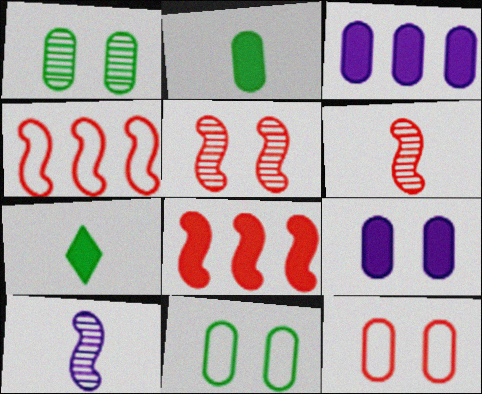[[1, 9, 12], 
[7, 8, 9]]